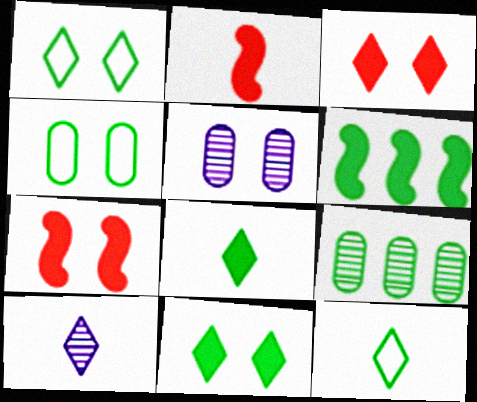[[1, 5, 7]]